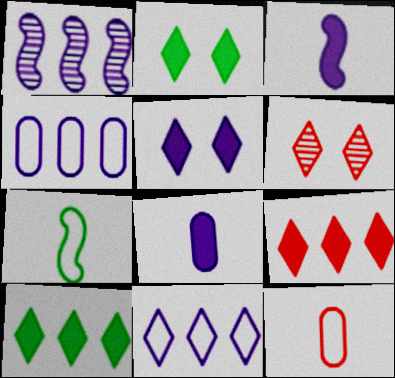[[1, 2, 12]]